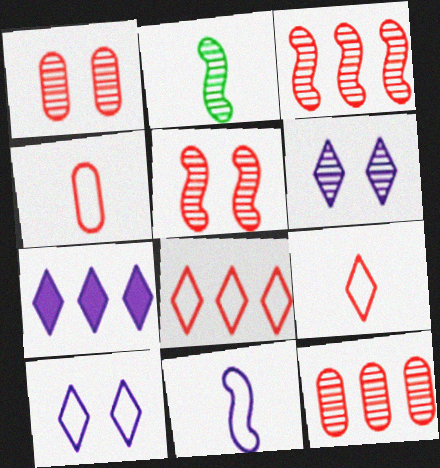[[2, 6, 12]]